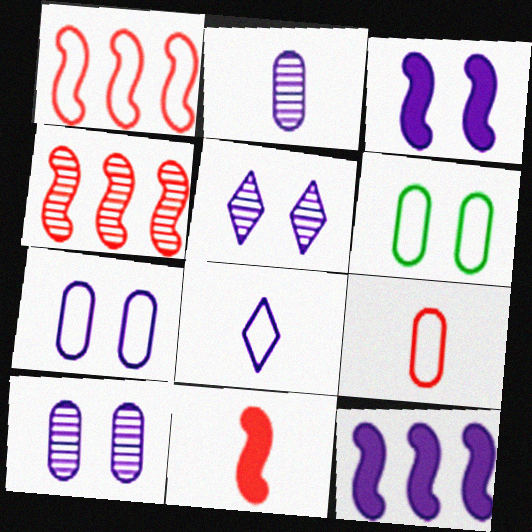[[1, 6, 8], 
[3, 5, 7], 
[8, 10, 12]]